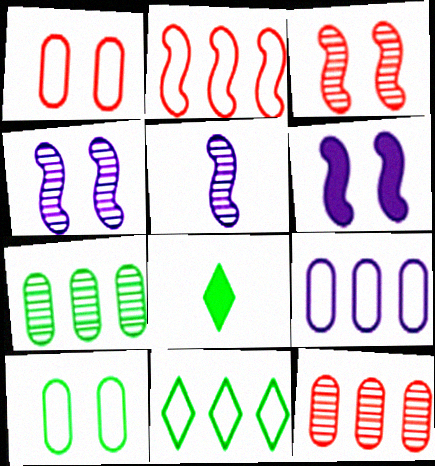[[2, 9, 11], 
[3, 8, 9]]